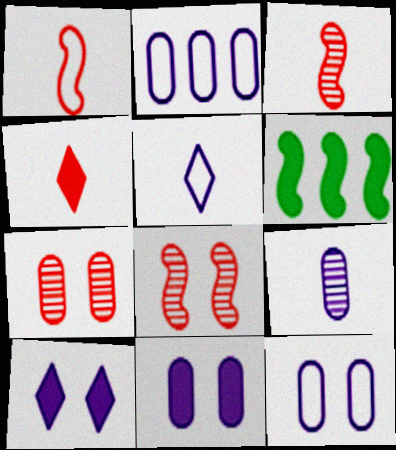[[2, 9, 11], 
[4, 6, 11], 
[5, 6, 7]]